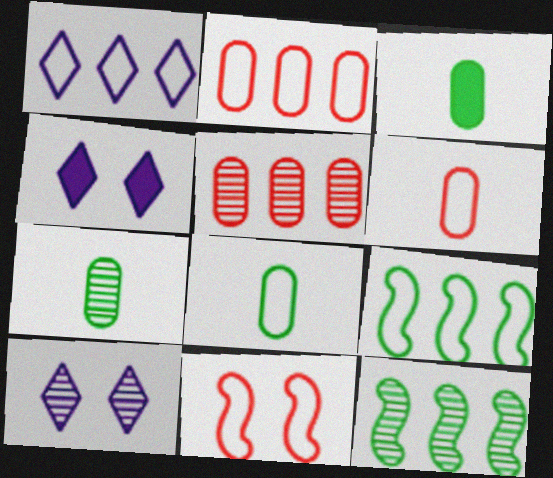[[1, 2, 9], 
[1, 8, 11], 
[3, 7, 8], 
[4, 6, 12]]